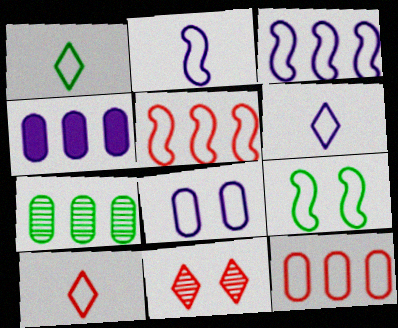[[1, 5, 8], 
[1, 6, 10], 
[2, 5, 9], 
[3, 6, 8], 
[4, 7, 12], 
[6, 9, 12]]